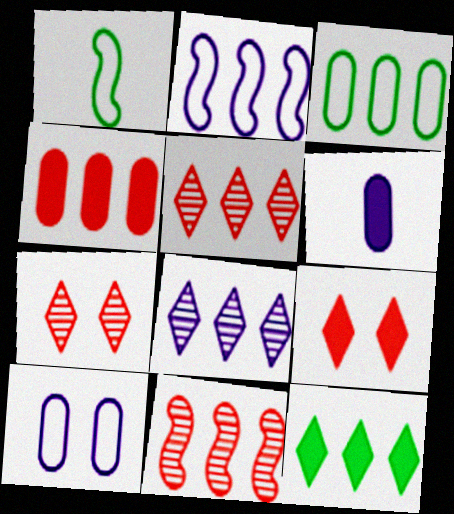[]